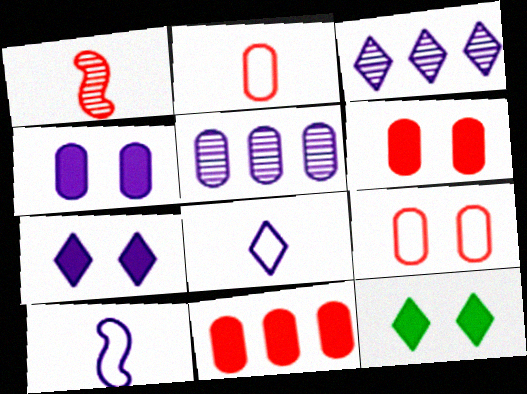[[3, 4, 10], 
[3, 7, 8], 
[5, 7, 10]]